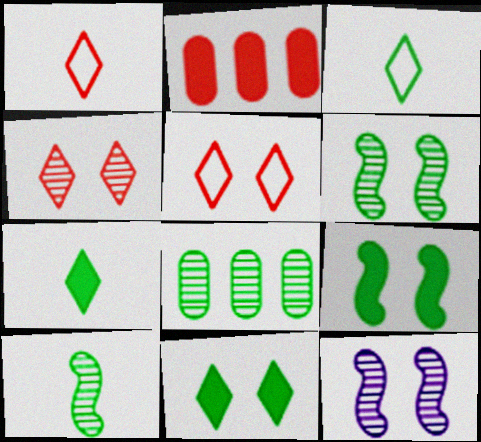[[2, 3, 12], 
[3, 8, 9]]